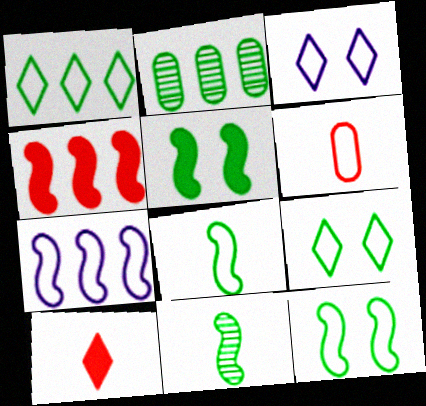[[6, 7, 9]]